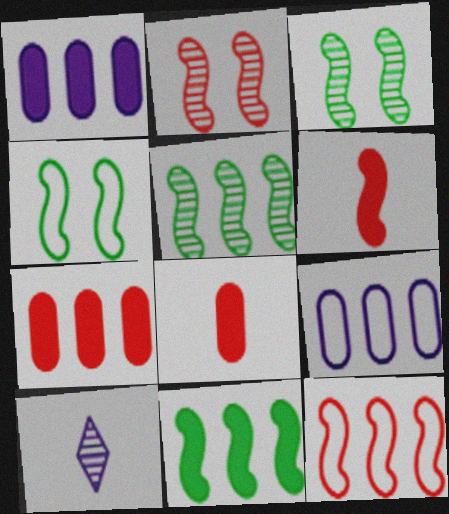[[2, 6, 12], 
[4, 7, 10]]